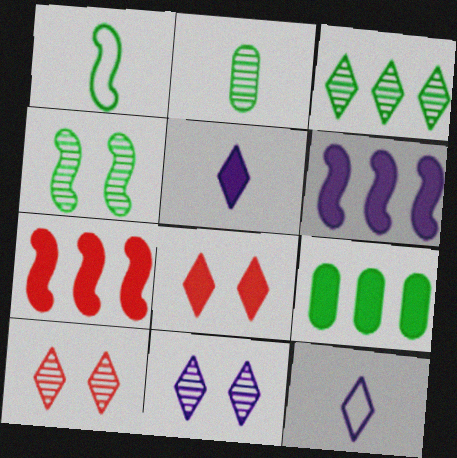[[2, 3, 4], 
[3, 8, 12]]